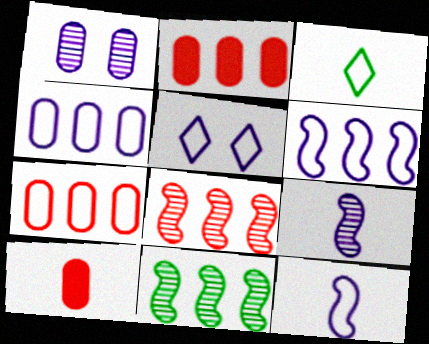[[3, 9, 10], 
[4, 5, 12], 
[5, 10, 11]]